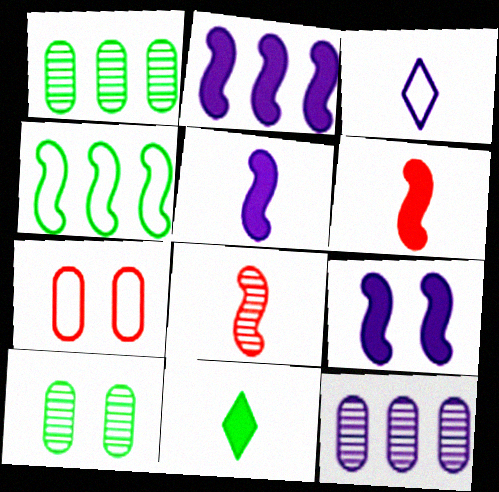[[2, 5, 9], 
[3, 4, 7], 
[3, 9, 12], 
[4, 8, 9], 
[4, 10, 11]]